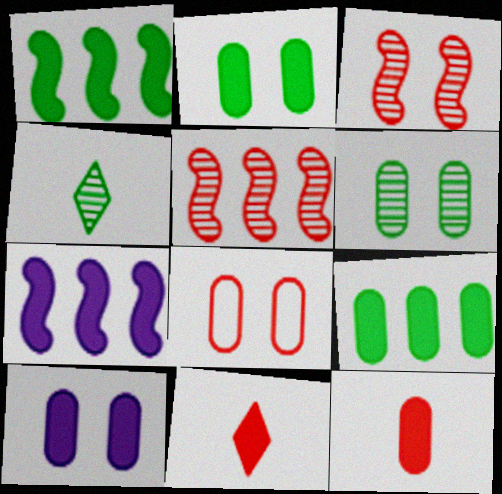[[1, 10, 11], 
[2, 7, 11], 
[4, 7, 8], 
[5, 8, 11], 
[6, 8, 10], 
[9, 10, 12]]